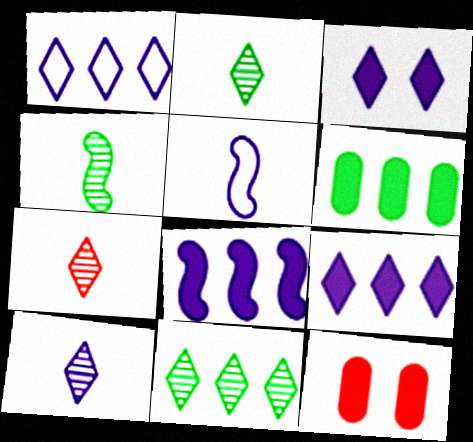[[1, 3, 10], 
[1, 4, 12], 
[2, 7, 10], 
[5, 11, 12]]